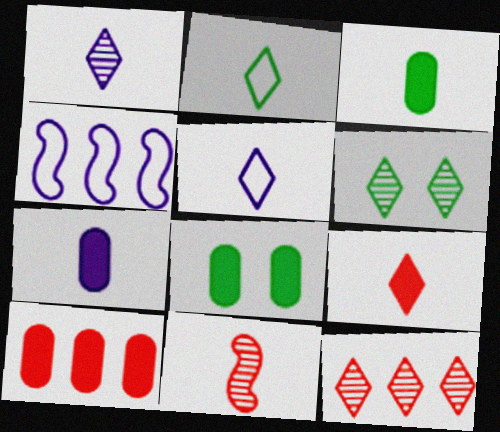[[1, 2, 9], 
[1, 6, 12], 
[2, 7, 11], 
[3, 5, 11], 
[7, 8, 10]]